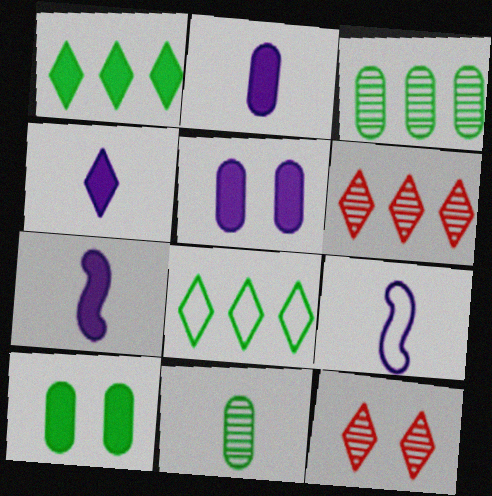[[2, 4, 7], 
[4, 8, 12], 
[6, 9, 10]]